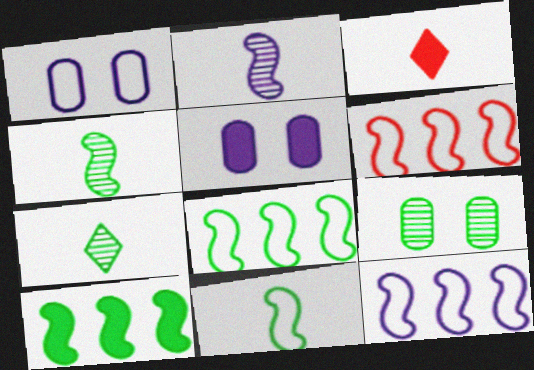[[3, 5, 10], 
[3, 9, 12], 
[5, 6, 7], 
[6, 8, 12]]